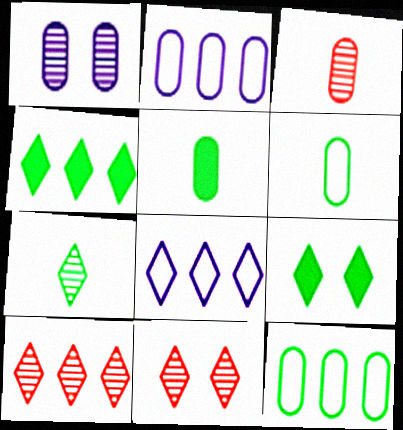[[4, 8, 10]]